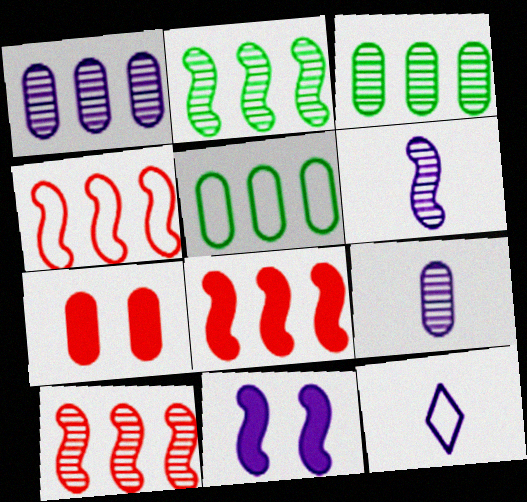[[1, 11, 12], 
[2, 7, 12], 
[4, 8, 10], 
[5, 7, 9]]